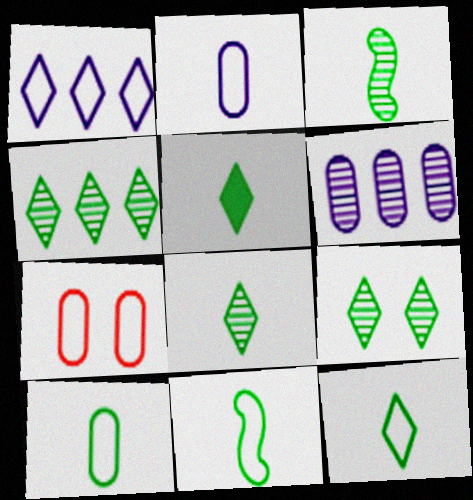[[1, 7, 11], 
[3, 5, 10], 
[4, 8, 9], 
[5, 8, 12], 
[10, 11, 12]]